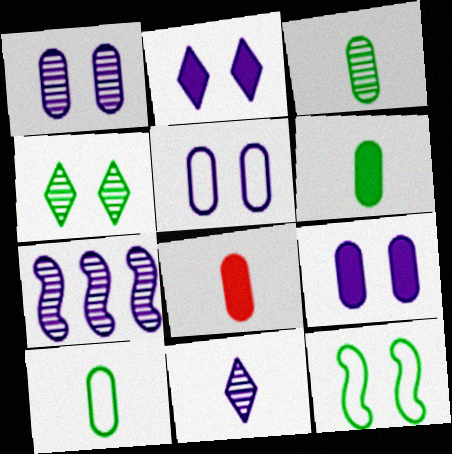[[1, 5, 9], 
[1, 7, 11], 
[3, 6, 10]]